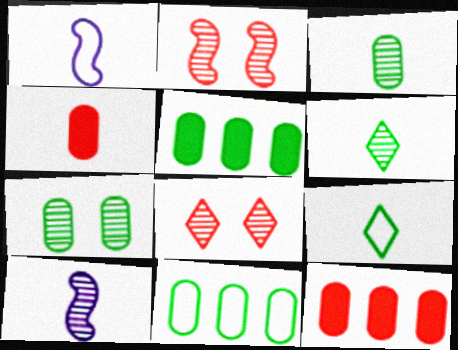[[1, 4, 6], 
[1, 5, 8], 
[4, 9, 10]]